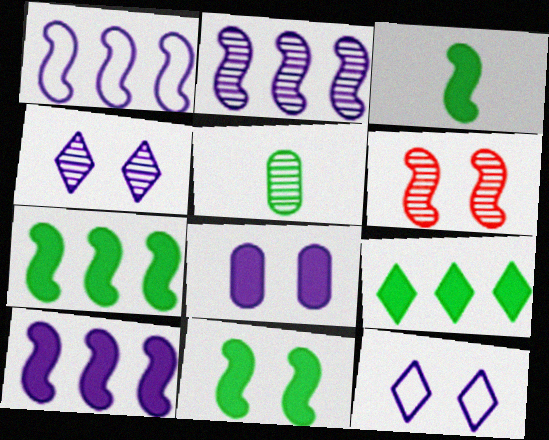[[1, 2, 10], 
[1, 3, 6], 
[3, 7, 11]]